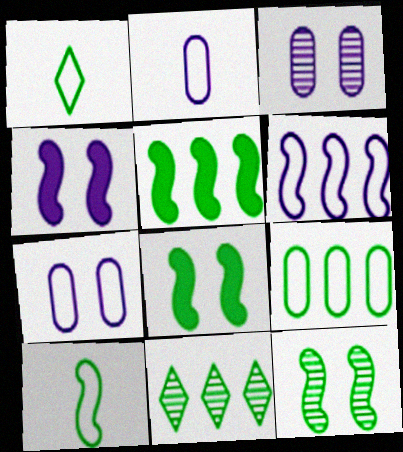[[5, 9, 11], 
[5, 10, 12]]